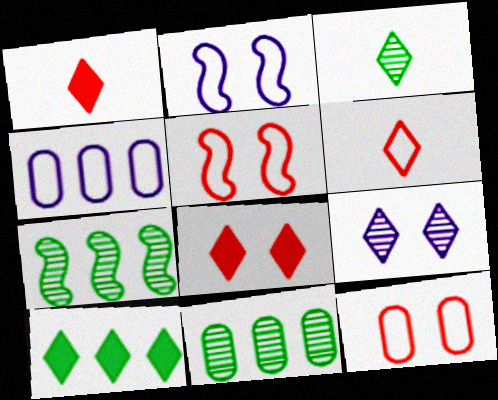[[1, 2, 11], 
[6, 9, 10]]